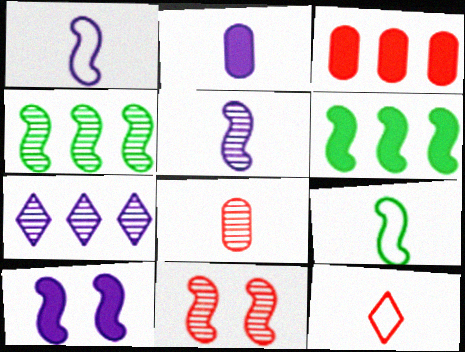[[1, 6, 11], 
[3, 11, 12], 
[4, 5, 11]]